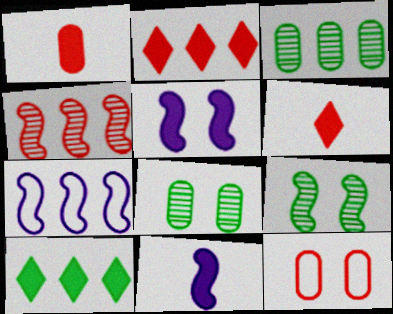[[1, 5, 10], 
[2, 3, 7], 
[4, 6, 12], 
[6, 7, 8]]